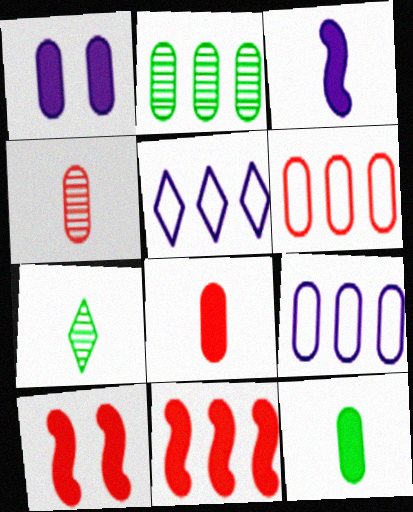[[2, 5, 11], 
[7, 9, 10]]